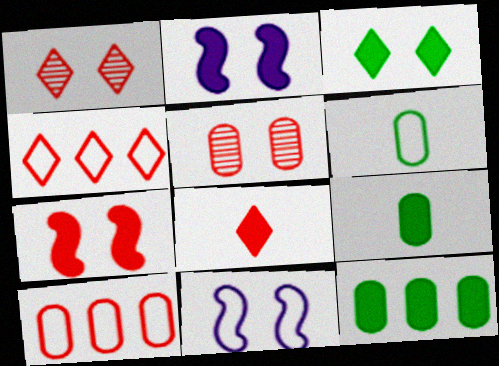[[1, 4, 8], 
[2, 8, 12], 
[3, 5, 11], 
[4, 6, 11]]